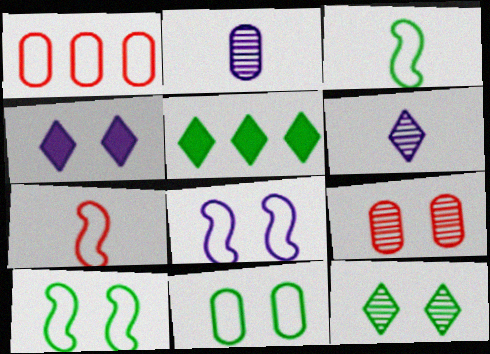[[4, 9, 10]]